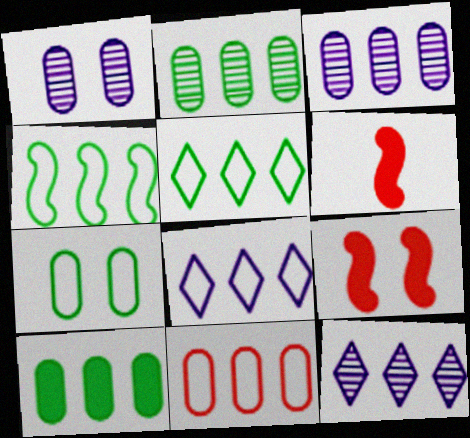[[1, 5, 6], 
[3, 10, 11], 
[4, 8, 11], 
[6, 7, 12]]